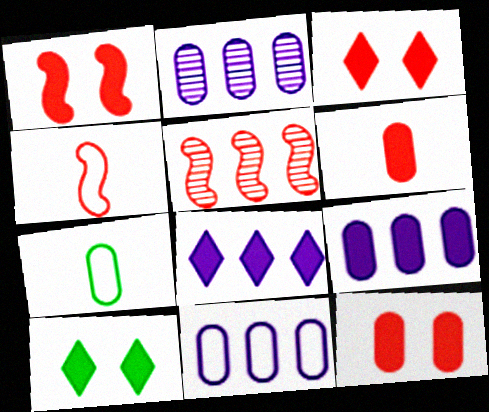[[1, 3, 12], 
[1, 4, 5], 
[2, 4, 10], 
[2, 7, 12], 
[2, 9, 11]]